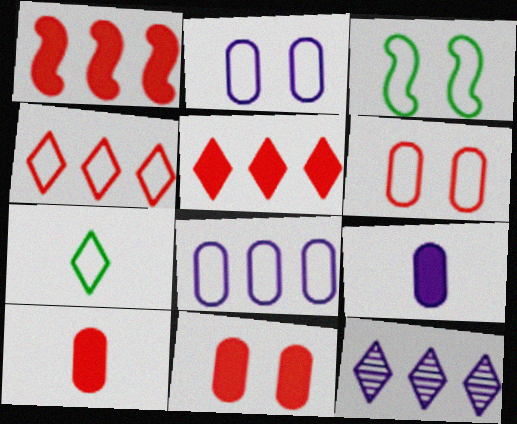[[3, 10, 12]]